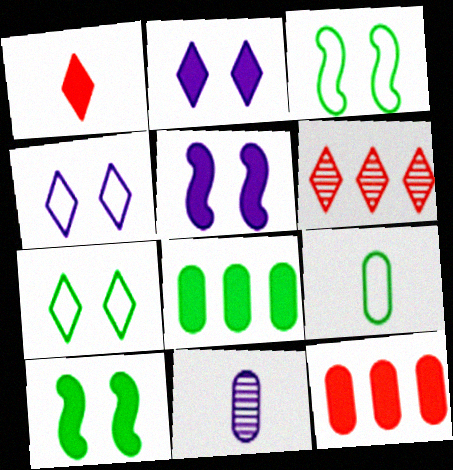[[1, 5, 8], 
[5, 6, 9]]